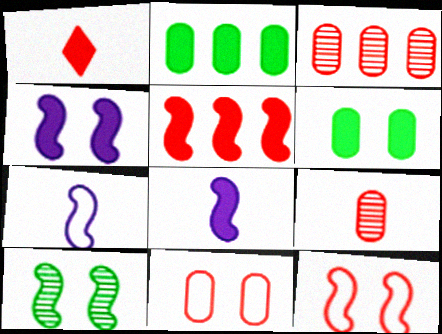[[1, 2, 4], 
[1, 3, 12], 
[4, 10, 12], 
[5, 7, 10]]